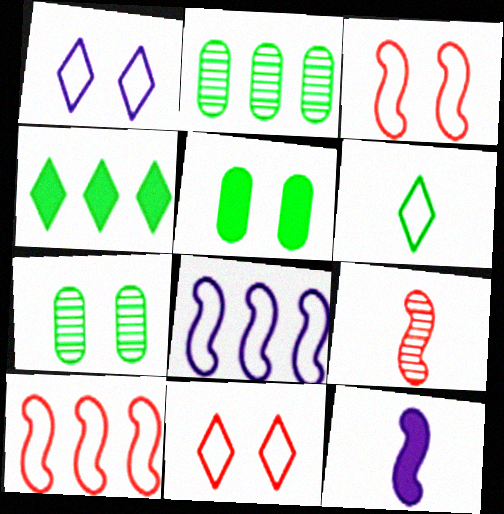[[2, 11, 12]]